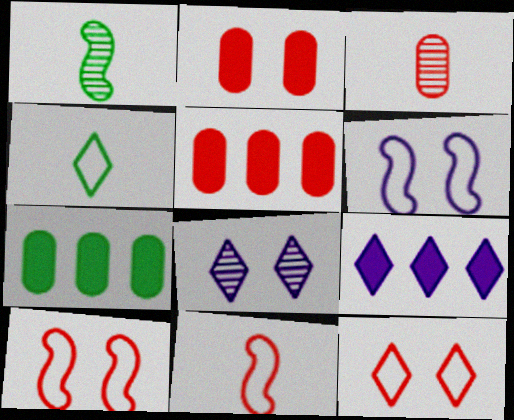[[7, 8, 11]]